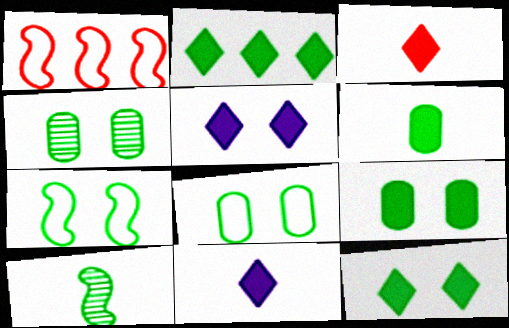[[1, 4, 11], 
[2, 3, 5], 
[2, 8, 10], 
[4, 7, 12], 
[4, 8, 9]]